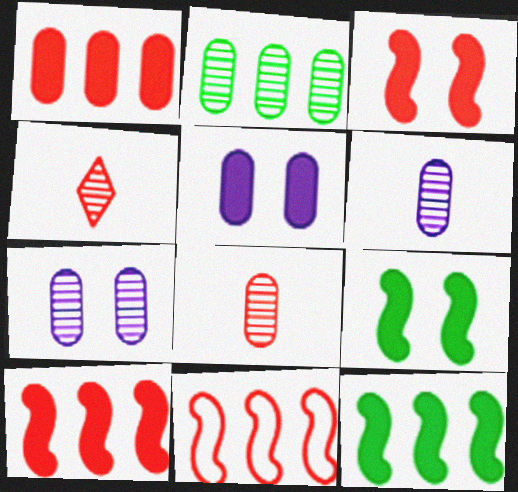[[2, 7, 8]]